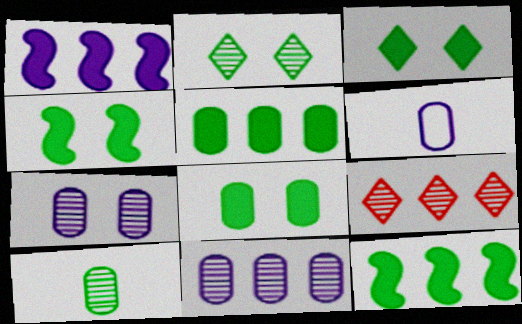[[3, 4, 8], 
[4, 6, 9]]